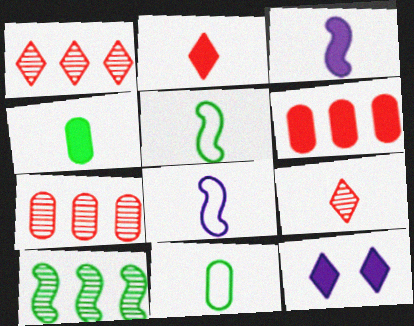[[2, 3, 4], 
[3, 9, 11], 
[4, 8, 9], 
[5, 7, 12]]